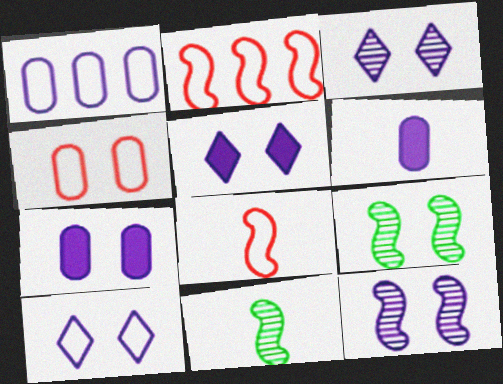[[3, 5, 10], 
[4, 5, 9], 
[7, 10, 12]]